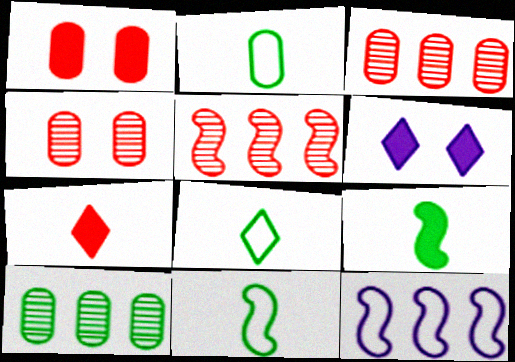[[2, 5, 6], 
[2, 8, 11], 
[3, 6, 11]]